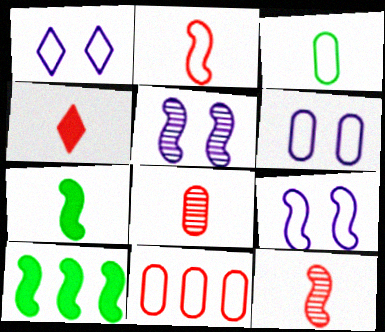[[1, 6, 9], 
[1, 8, 10], 
[2, 4, 8], 
[2, 5, 10], 
[3, 6, 11], 
[9, 10, 12]]